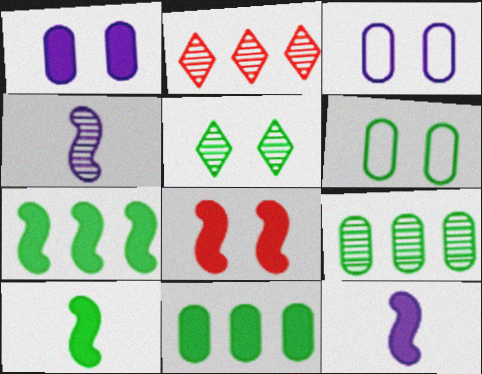[[2, 3, 10], 
[2, 6, 12], 
[3, 5, 8], 
[7, 8, 12]]